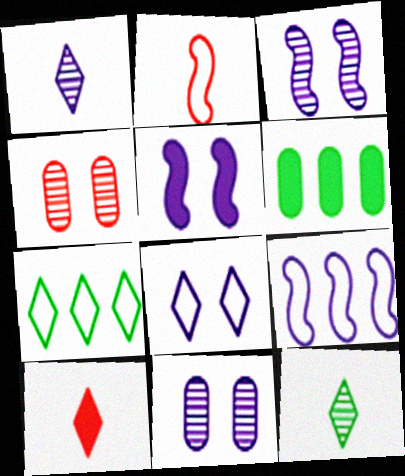[[5, 6, 10], 
[5, 8, 11]]